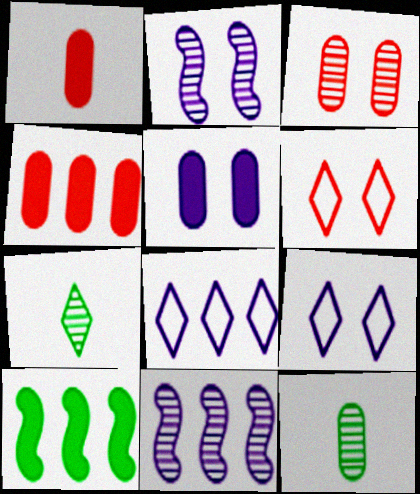[[2, 5, 9], 
[3, 7, 11]]